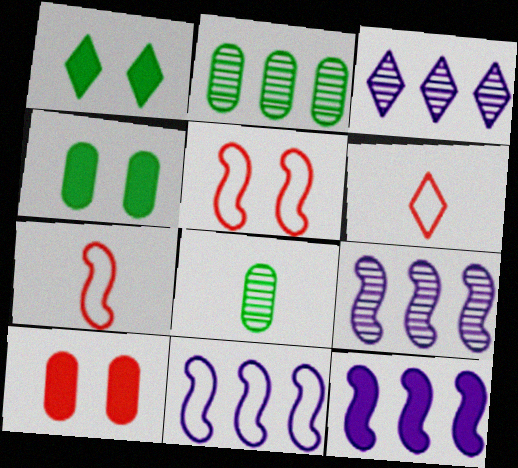[[1, 3, 6], 
[3, 4, 7], 
[4, 6, 9], 
[9, 11, 12]]